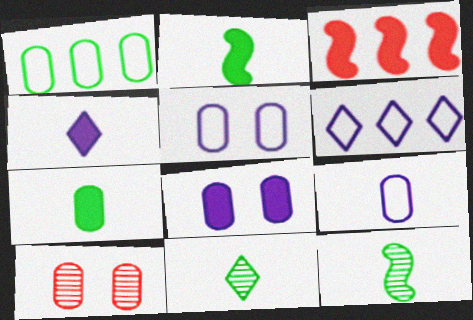[[2, 6, 10], 
[3, 5, 11]]